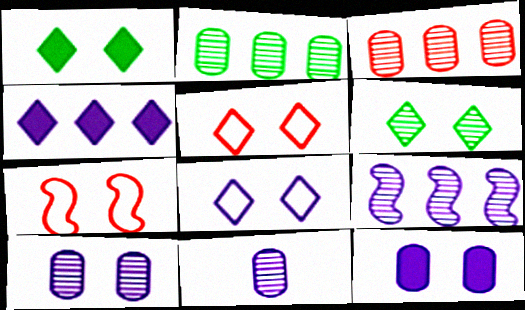[[1, 7, 10], 
[6, 7, 12]]